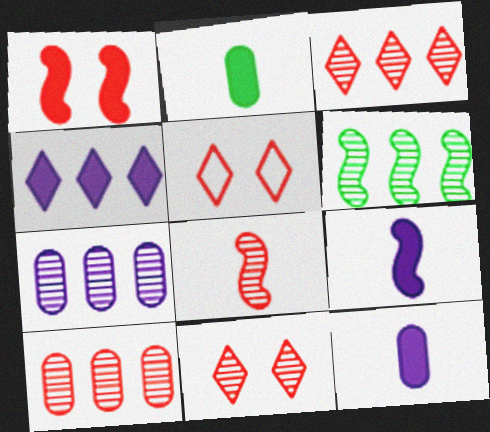[[1, 2, 4], 
[3, 6, 7], 
[5, 6, 12], 
[8, 10, 11]]